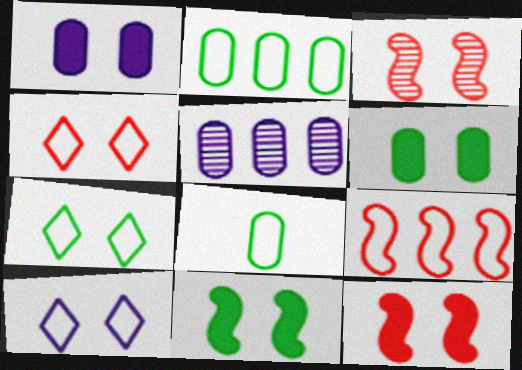[[1, 3, 7], 
[3, 6, 10], 
[4, 7, 10], 
[8, 9, 10]]